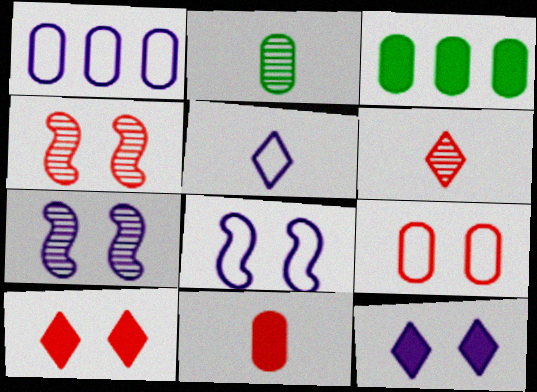[[1, 5, 8], 
[3, 4, 5], 
[3, 6, 8], 
[4, 9, 10]]